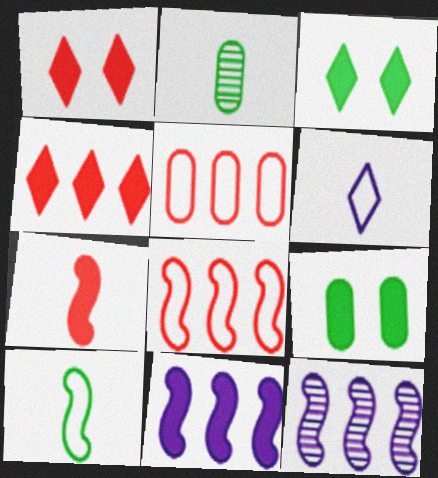[[2, 6, 7]]